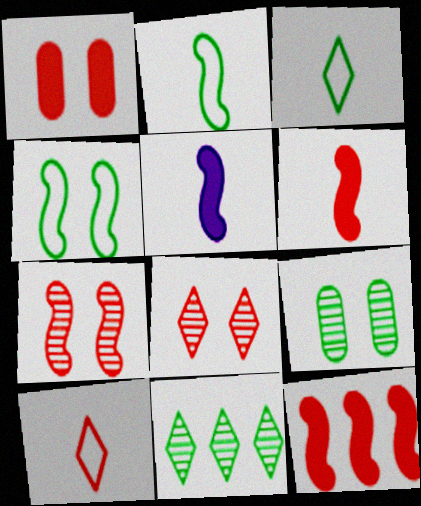[]